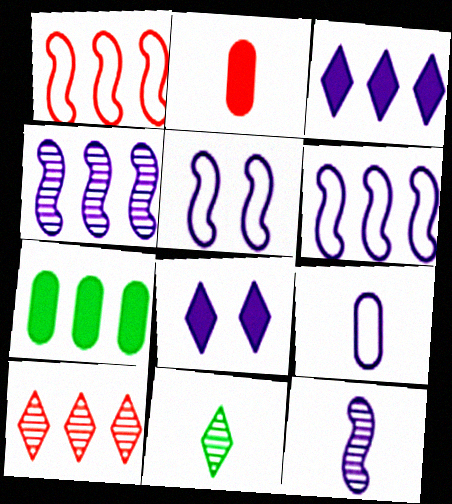[[4, 8, 9], 
[6, 7, 10]]